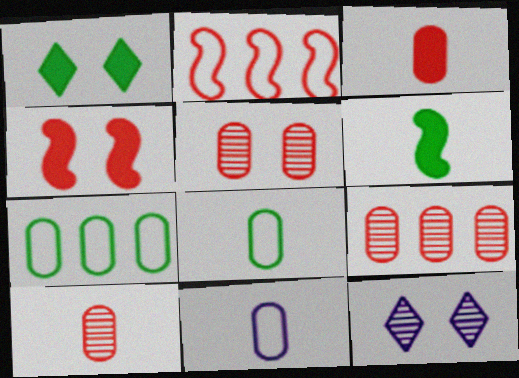[[5, 9, 10]]